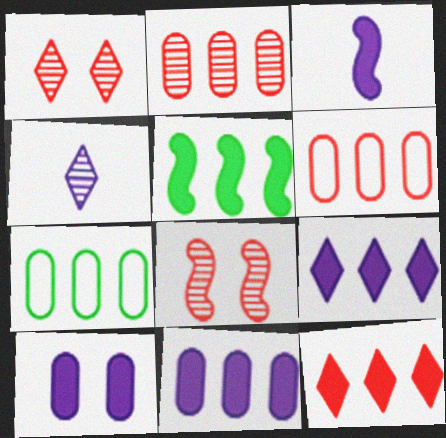[[1, 3, 7], 
[2, 7, 11], 
[3, 9, 10], 
[5, 11, 12]]